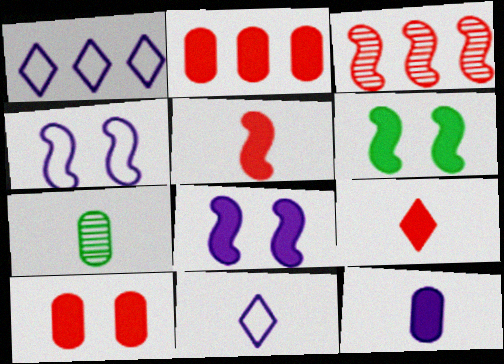[[5, 7, 11]]